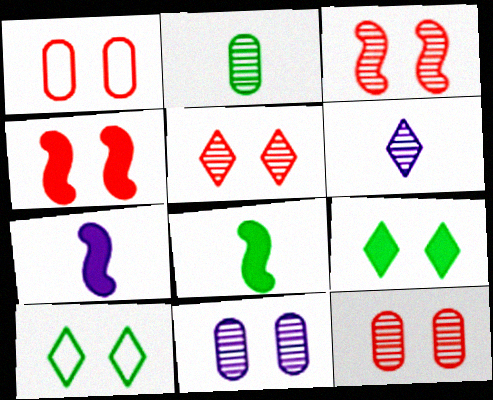[[1, 4, 5], 
[3, 5, 12], 
[4, 10, 11]]